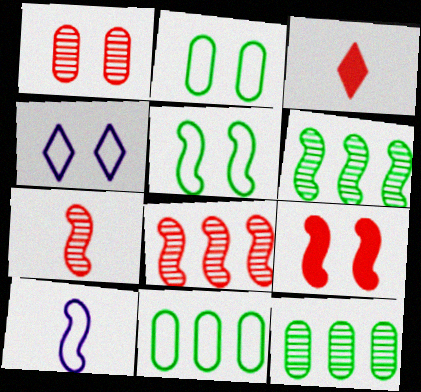[[6, 9, 10]]